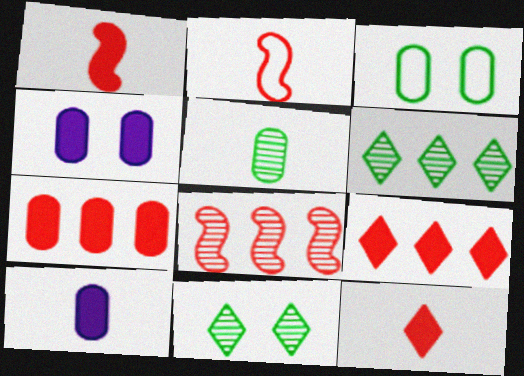[[2, 4, 6]]